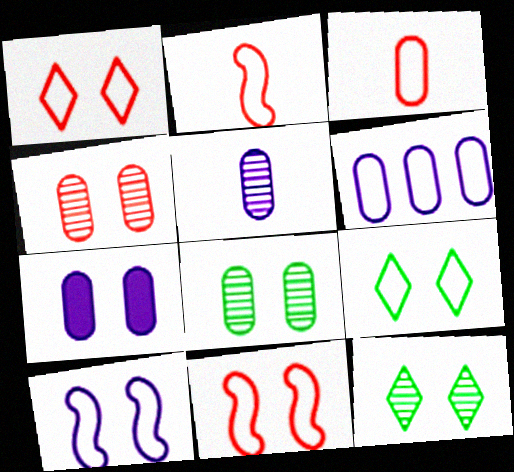[[2, 6, 9], 
[5, 6, 7], 
[7, 11, 12]]